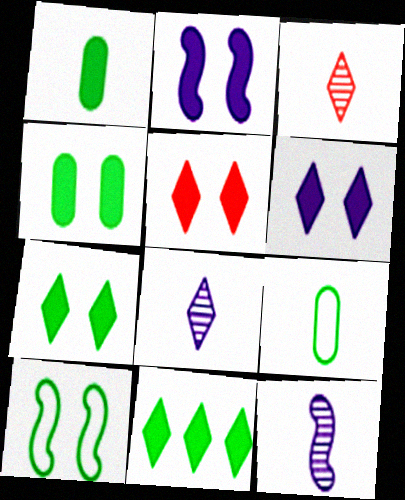[[2, 4, 5], 
[5, 6, 7]]